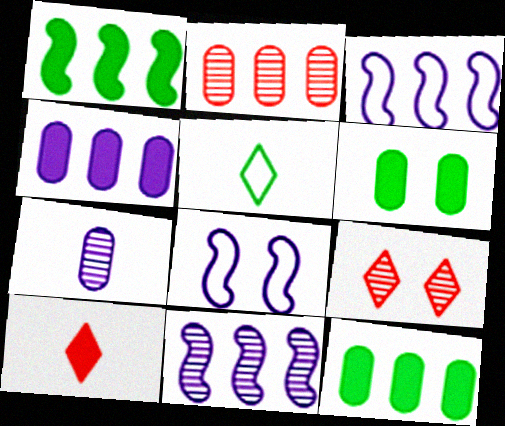[[6, 8, 9]]